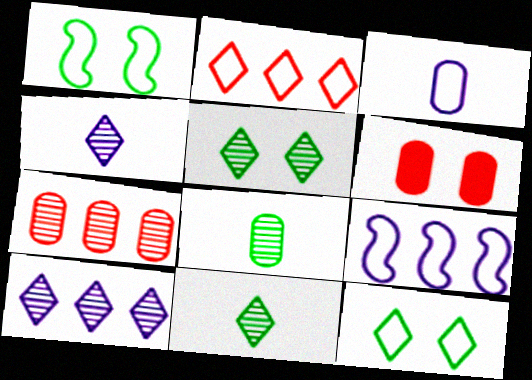[[1, 2, 3], 
[6, 9, 11]]